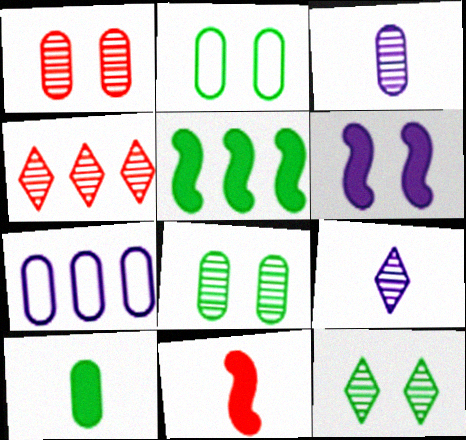[[1, 7, 10], 
[4, 5, 7], 
[4, 9, 12], 
[5, 6, 11], 
[6, 7, 9], 
[7, 11, 12]]